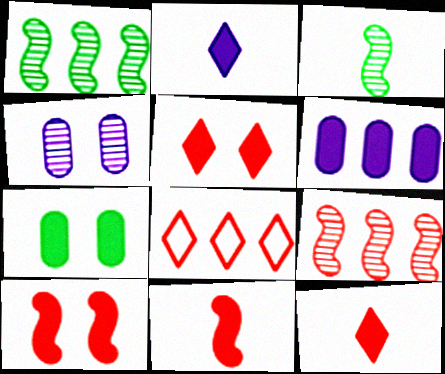[[1, 6, 8]]